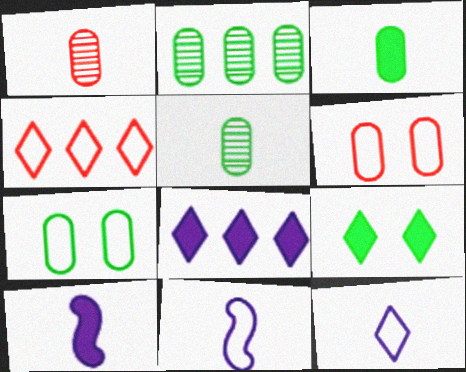[[2, 3, 7], 
[4, 7, 11]]